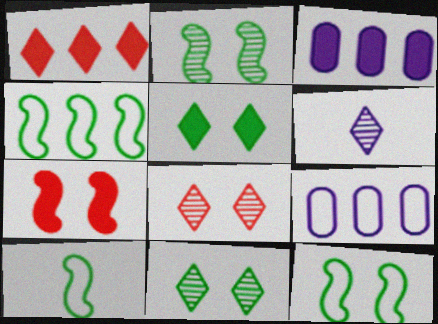[[3, 8, 10], 
[4, 10, 12]]